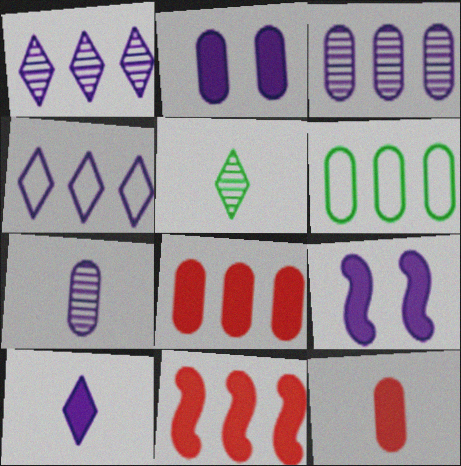[[1, 6, 11], 
[3, 6, 8], 
[4, 7, 9]]